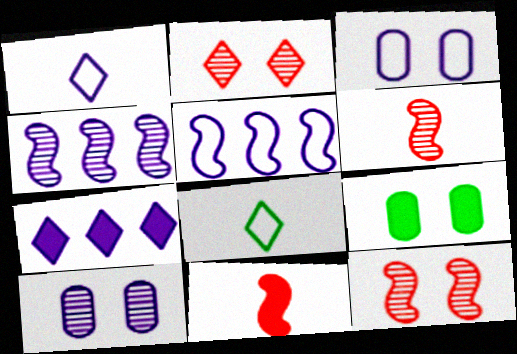[[1, 3, 5], 
[2, 7, 8], 
[7, 9, 11]]